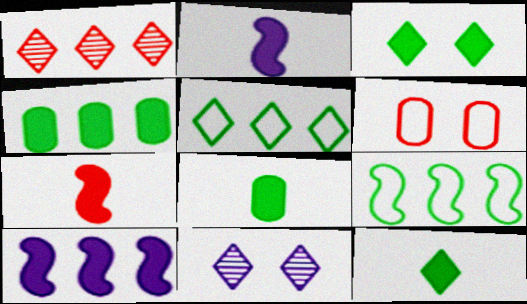[[1, 6, 7]]